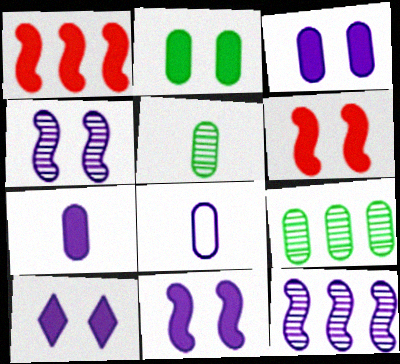[[2, 6, 10], 
[3, 10, 11], 
[8, 10, 12]]